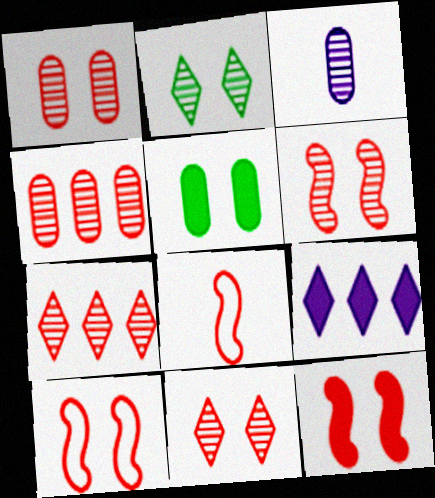[[1, 6, 11], 
[6, 10, 12]]